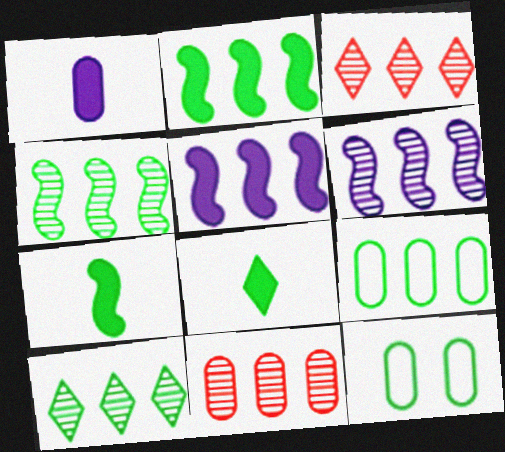[[1, 11, 12], 
[2, 9, 10], 
[3, 5, 9], 
[4, 8, 12], 
[6, 10, 11], 
[7, 10, 12]]